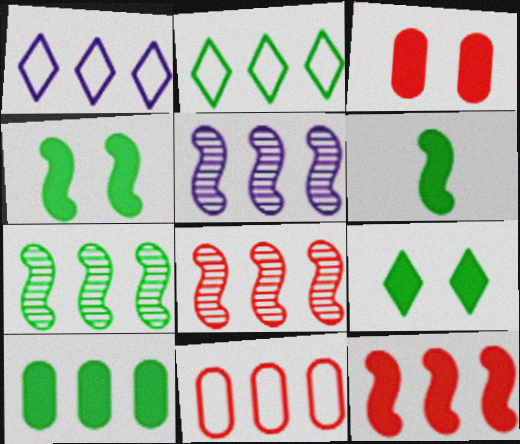[[1, 8, 10], 
[2, 7, 10], 
[5, 7, 8], 
[6, 9, 10]]